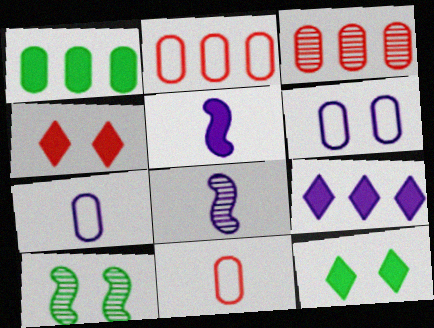[[1, 4, 5], 
[2, 8, 12], 
[4, 6, 10], 
[6, 8, 9], 
[9, 10, 11]]